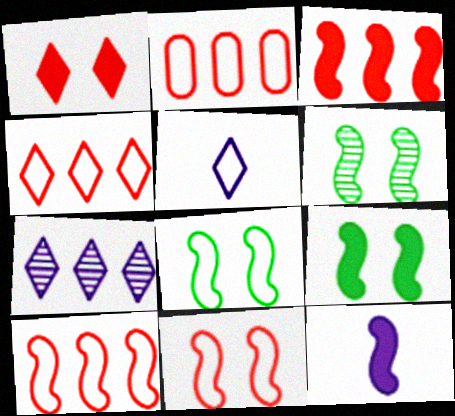[[2, 4, 10], 
[2, 5, 8], 
[3, 9, 12], 
[6, 8, 9], 
[6, 10, 12]]